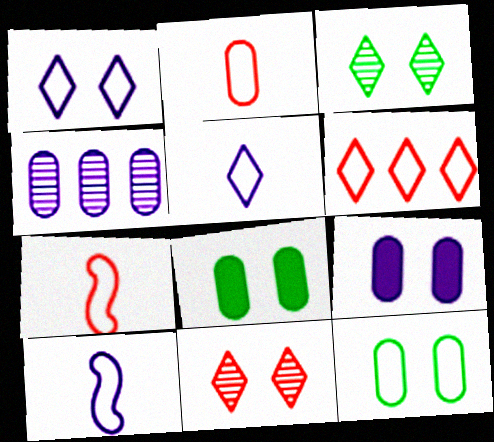[[2, 4, 8], 
[6, 10, 12]]